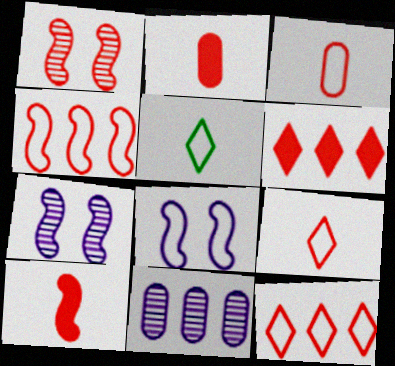[[1, 2, 12], 
[1, 3, 6], 
[1, 4, 10]]